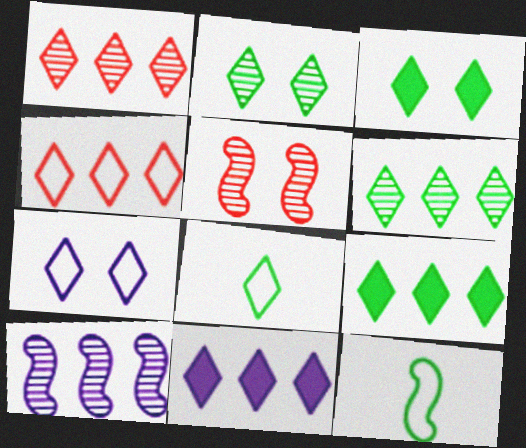[[2, 8, 9], 
[3, 6, 8], 
[4, 6, 11], 
[4, 7, 8]]